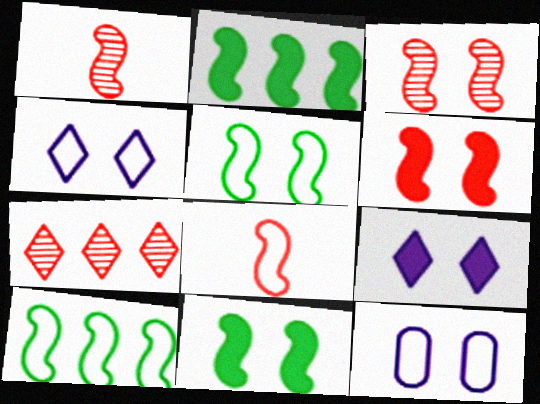[]